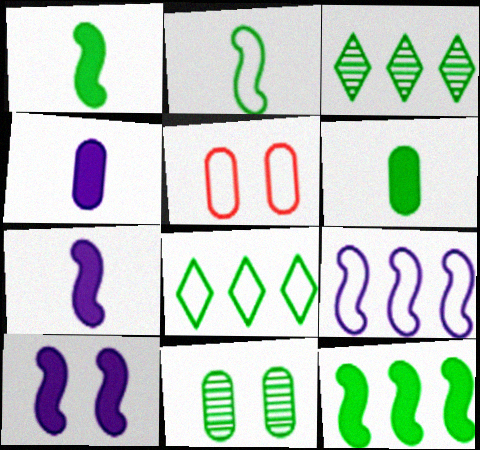[[1, 8, 11], 
[3, 5, 7]]